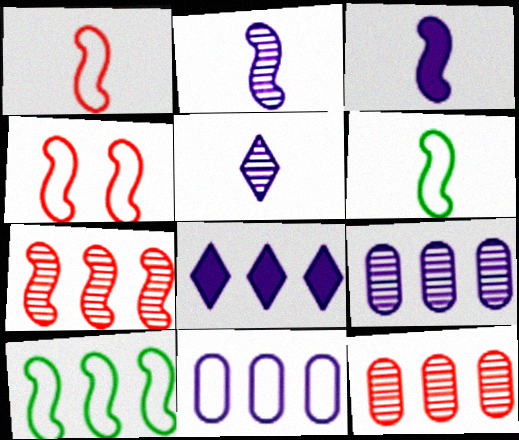[[8, 10, 12]]